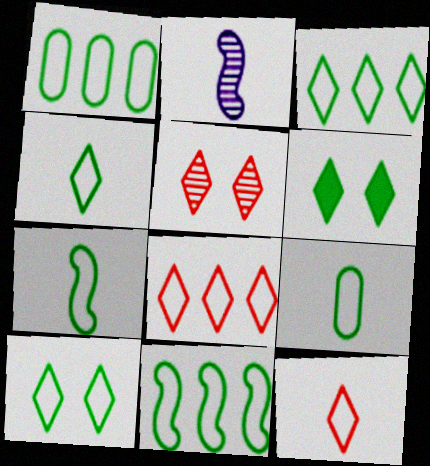[[1, 3, 11], 
[1, 7, 10], 
[3, 4, 10], 
[4, 7, 9], 
[9, 10, 11]]